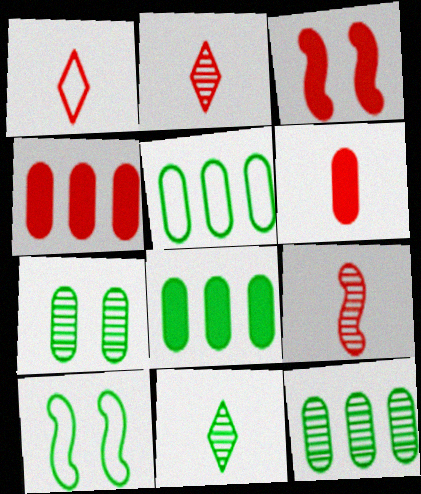[[1, 6, 9], 
[5, 8, 12], 
[8, 10, 11]]